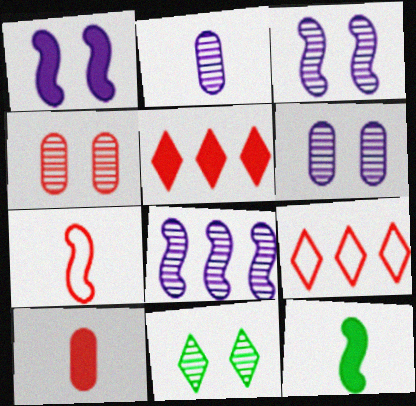[[3, 4, 11], 
[4, 5, 7], 
[6, 9, 12]]